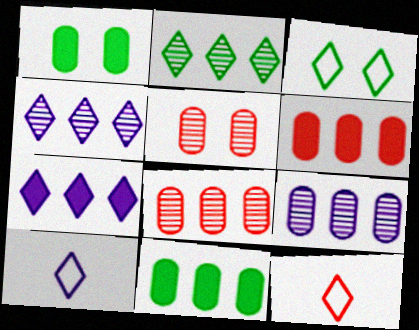[]